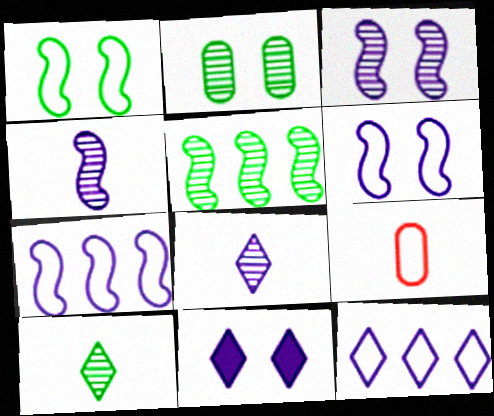[[1, 9, 12], 
[2, 5, 10], 
[5, 9, 11], 
[8, 11, 12]]